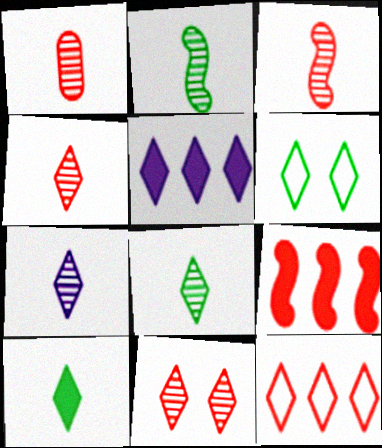[[1, 2, 7], 
[1, 3, 4], 
[4, 5, 6], 
[4, 7, 8]]